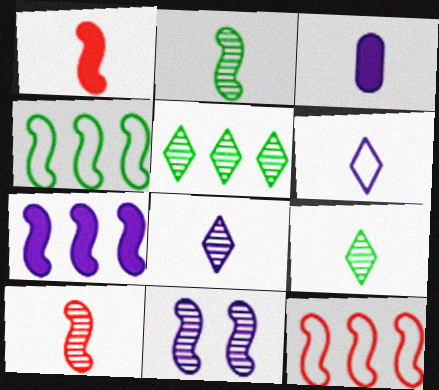[[1, 4, 11]]